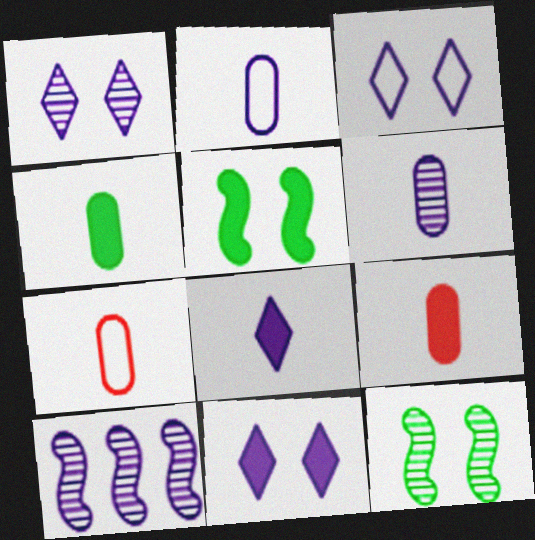[[1, 3, 11], 
[1, 6, 10], 
[2, 10, 11], 
[4, 6, 7]]